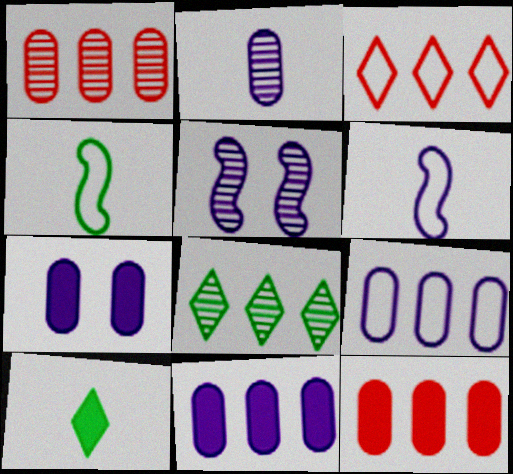[[2, 7, 9]]